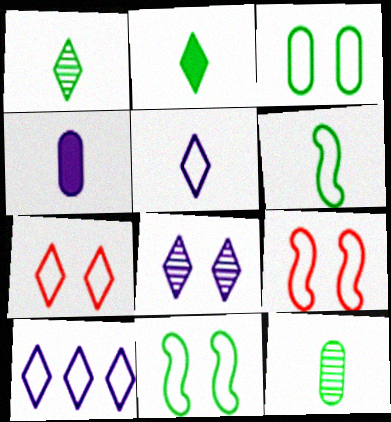[[2, 6, 12]]